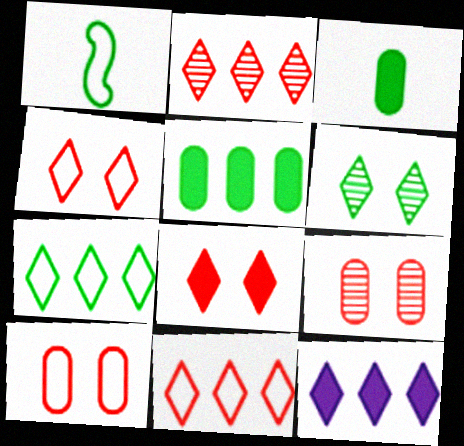[[1, 5, 6], 
[1, 9, 12], 
[2, 7, 12]]